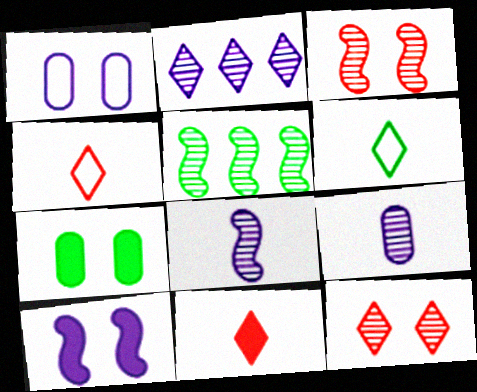[[1, 5, 11], 
[3, 5, 8], 
[5, 6, 7], 
[5, 9, 12]]